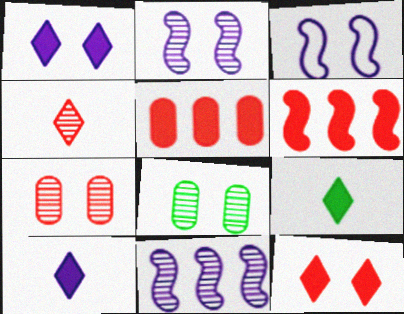[[3, 8, 12], 
[4, 8, 11]]